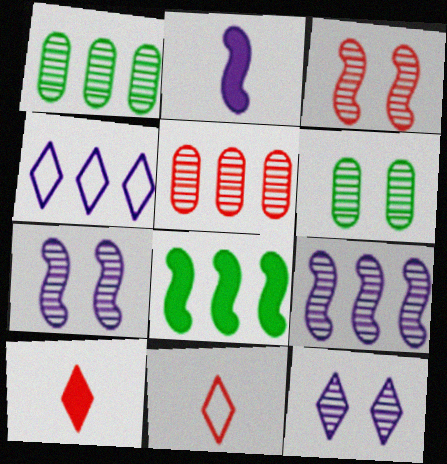[[3, 6, 12], 
[4, 5, 8]]